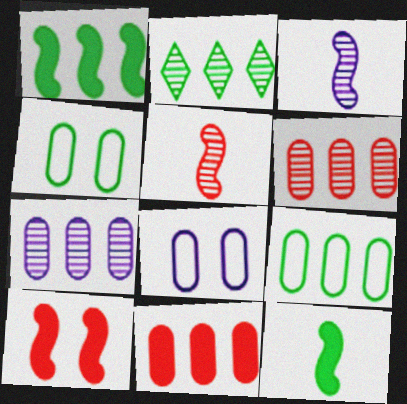[[1, 2, 9], 
[2, 4, 12], 
[7, 9, 11]]